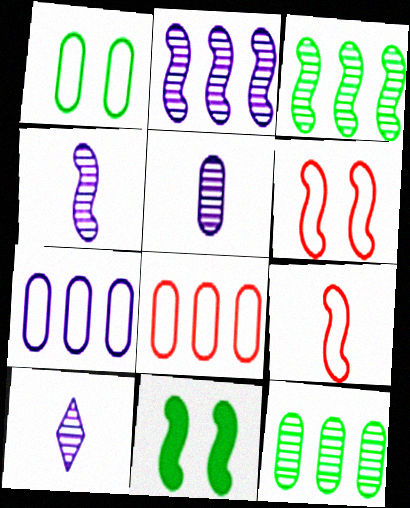[[2, 9, 11], 
[4, 5, 10], 
[8, 10, 11]]